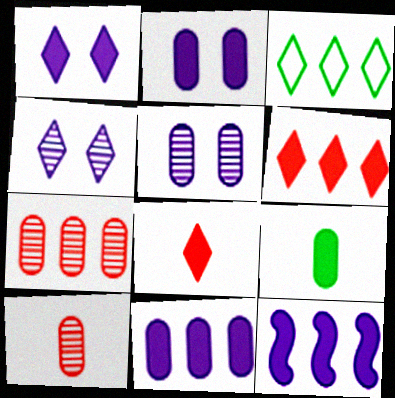[[3, 4, 8], 
[3, 7, 12]]